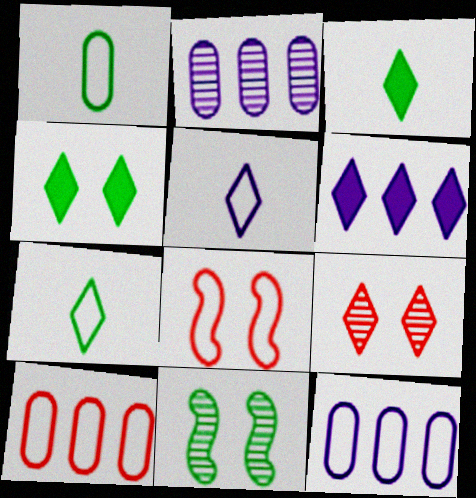[[2, 3, 8], 
[6, 7, 9], 
[7, 8, 12]]